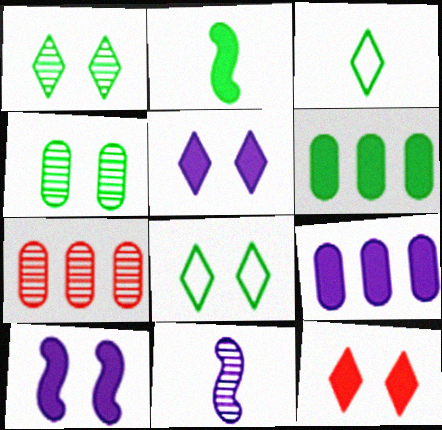[[1, 7, 11], 
[2, 9, 12], 
[3, 7, 10]]